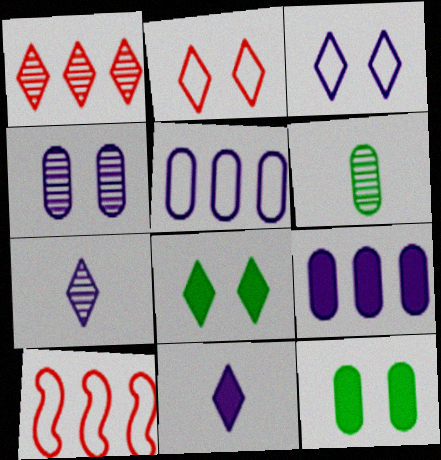[[7, 10, 12]]